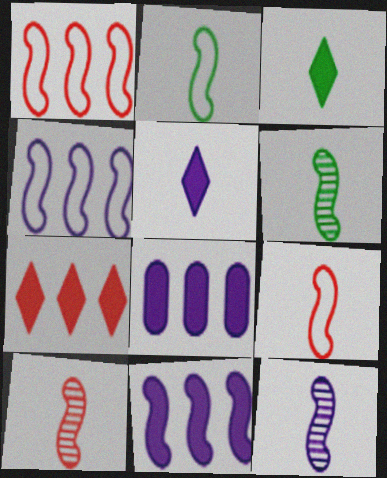[[6, 10, 12]]